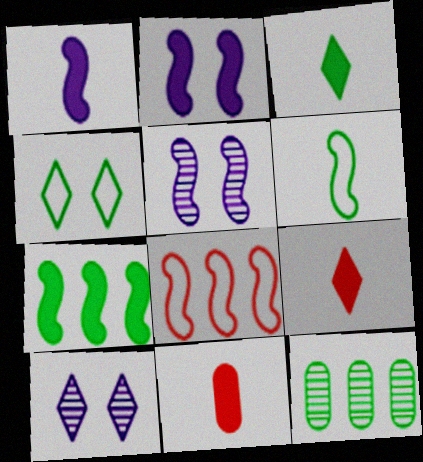[[1, 3, 11]]